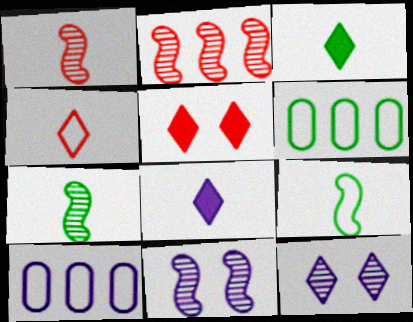[[2, 7, 11], 
[5, 7, 10], 
[8, 10, 11]]